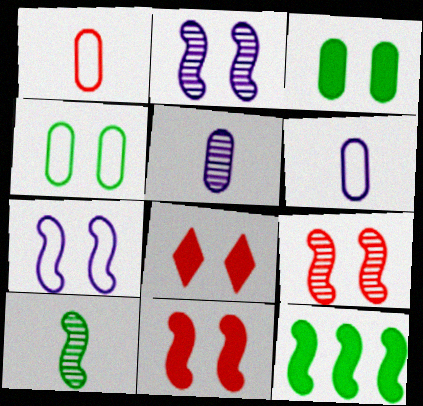[[2, 4, 8]]